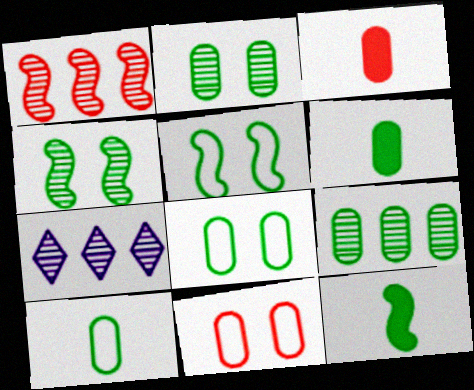[[1, 7, 9], 
[3, 5, 7], 
[6, 8, 9], 
[7, 11, 12]]